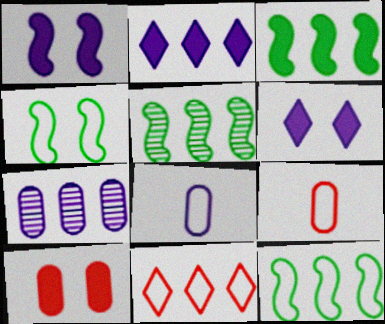[[3, 5, 12], 
[3, 7, 11], 
[4, 8, 11], 
[5, 6, 9]]